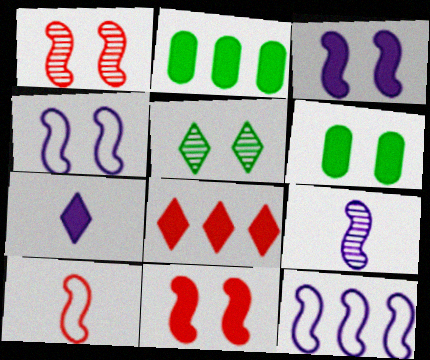[[2, 7, 11], 
[3, 9, 12]]